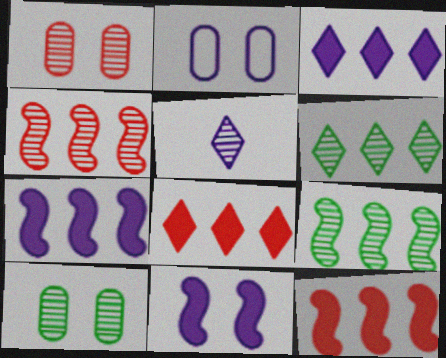[[1, 5, 9], 
[2, 5, 7], 
[4, 5, 10]]